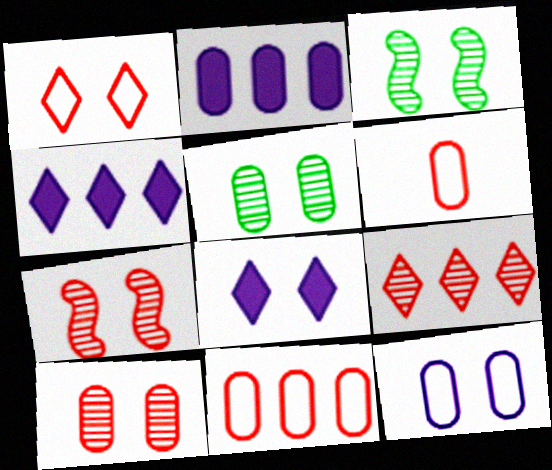[[2, 5, 6], 
[3, 4, 6]]